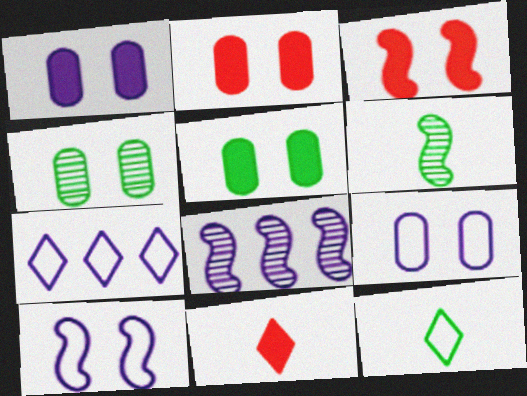[[1, 2, 5], 
[2, 4, 9], 
[2, 6, 7], 
[2, 8, 12]]